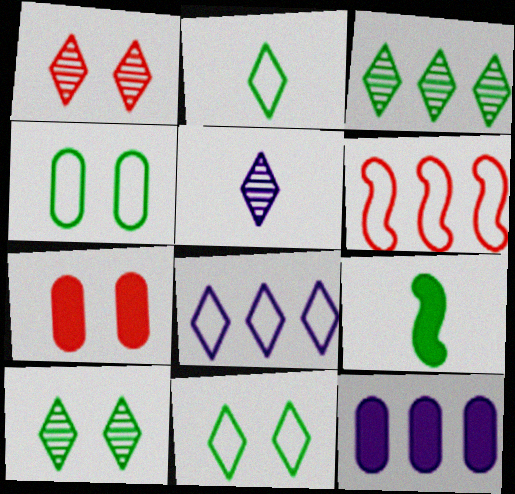[[1, 3, 5], 
[3, 4, 9], 
[3, 6, 12]]